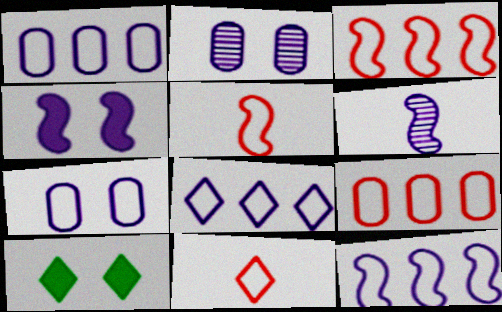[[1, 8, 12], 
[4, 6, 12], 
[6, 9, 10]]